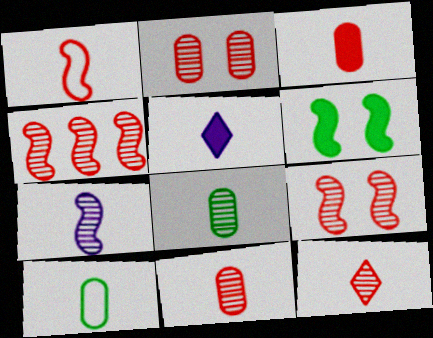[[1, 3, 12], 
[1, 5, 8], 
[2, 4, 12], 
[7, 8, 12]]